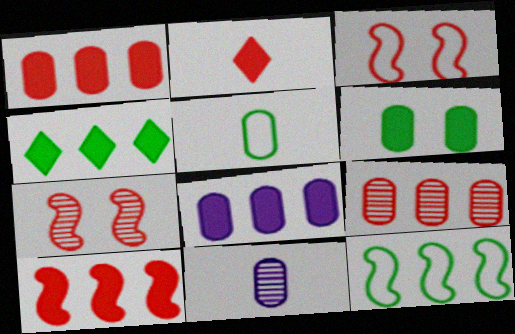[[2, 3, 9], 
[3, 4, 11], 
[4, 8, 10]]